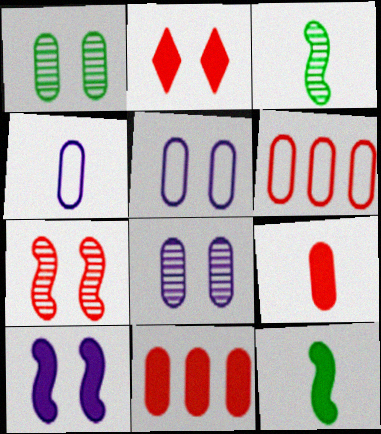[[1, 4, 11]]